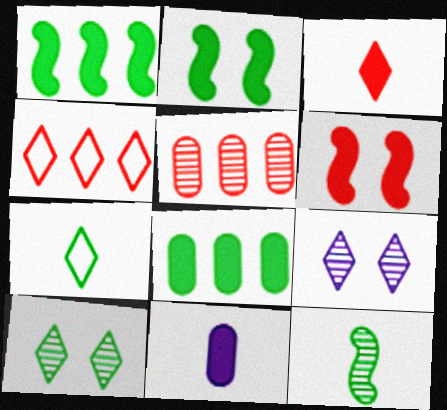[[5, 9, 12]]